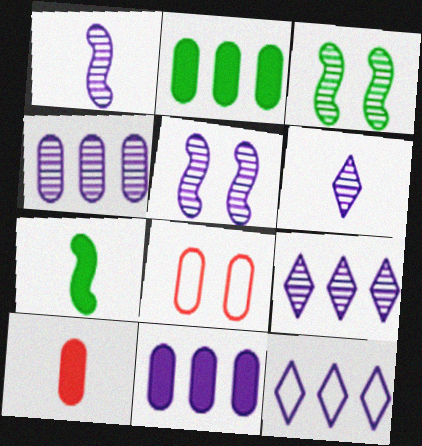[[3, 10, 12], 
[4, 5, 6], 
[7, 8, 9]]